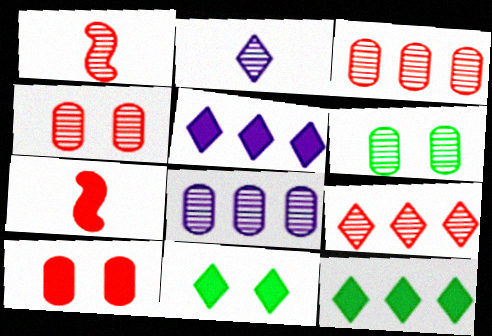[[1, 4, 9]]